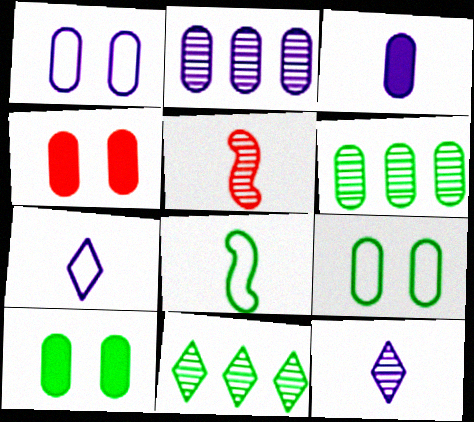[[1, 2, 3], 
[8, 10, 11]]